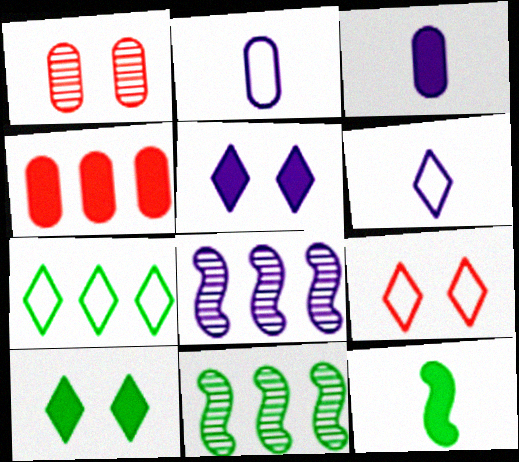[[2, 5, 8], 
[3, 9, 11], 
[4, 5, 12], 
[4, 7, 8], 
[6, 7, 9]]